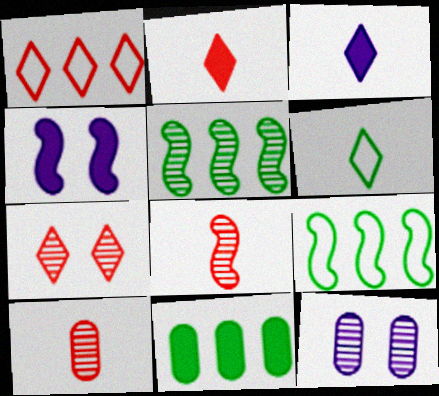[[1, 2, 7], 
[2, 4, 11], 
[2, 9, 12], 
[4, 8, 9]]